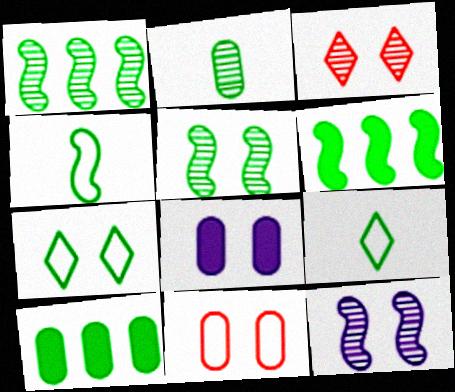[[2, 6, 7], 
[4, 5, 6], 
[5, 9, 10]]